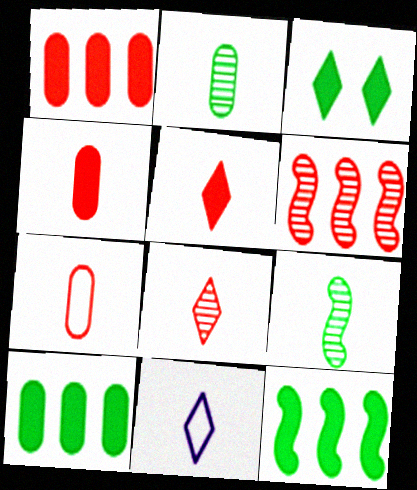[[4, 9, 11]]